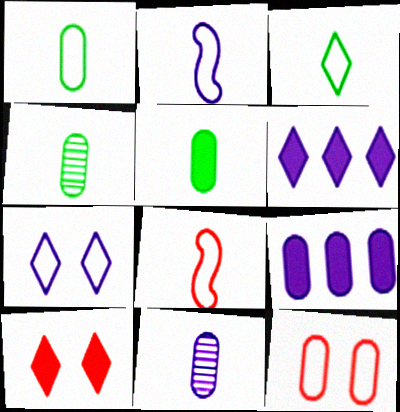[[1, 4, 5], 
[4, 9, 12]]